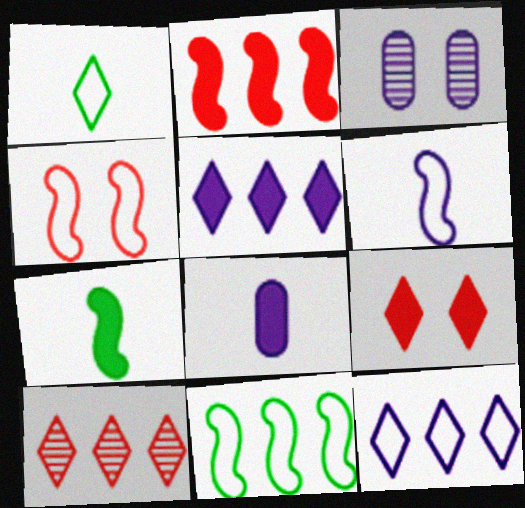[[1, 2, 3], 
[3, 5, 6], 
[4, 6, 11]]